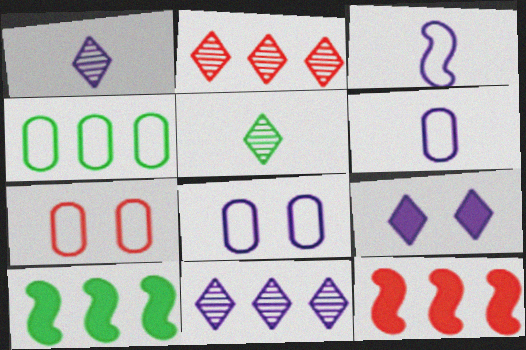[[1, 7, 10], 
[4, 6, 7], 
[4, 11, 12], 
[5, 8, 12]]